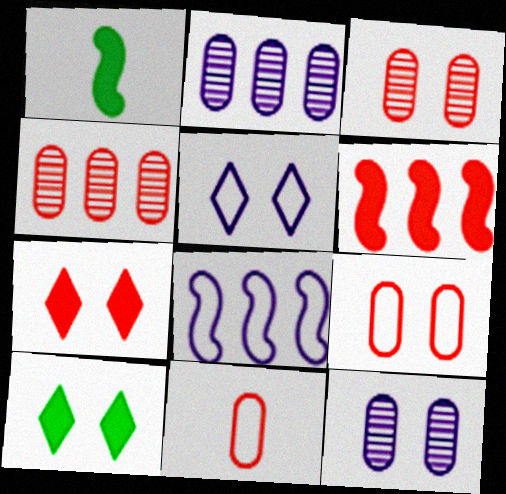[[1, 4, 5]]